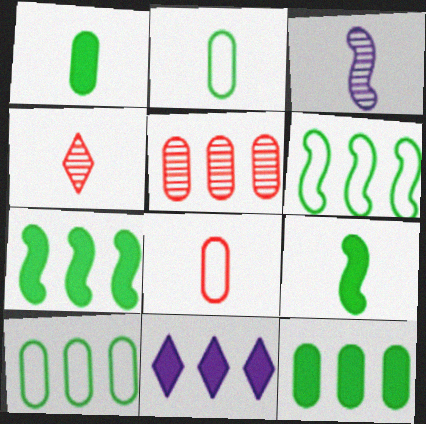[[5, 6, 11]]